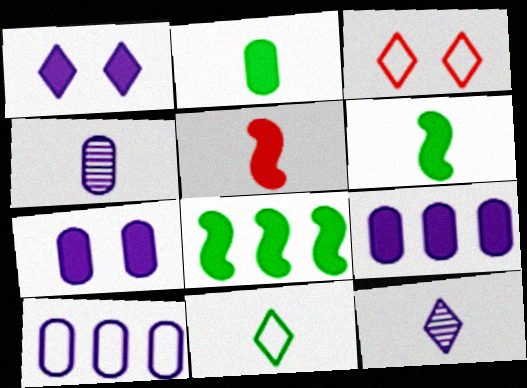[[3, 4, 8], 
[4, 5, 11], 
[4, 7, 10]]